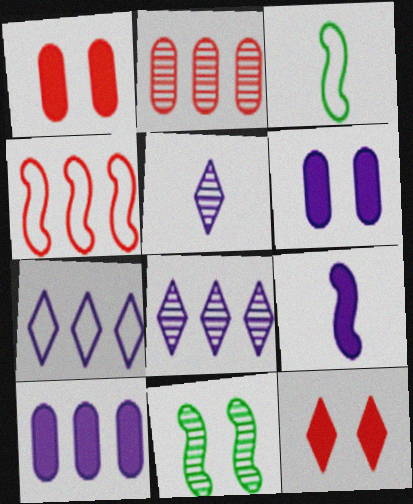[[1, 3, 8], 
[2, 5, 11], 
[4, 9, 11]]